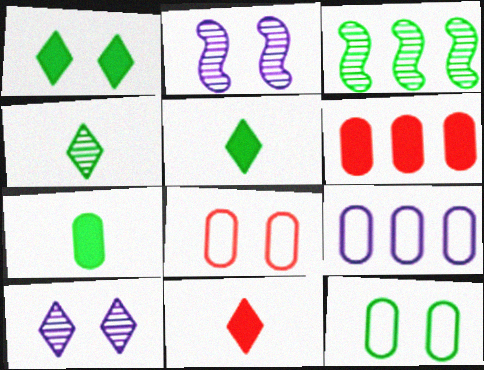[[1, 2, 8], 
[3, 5, 12]]